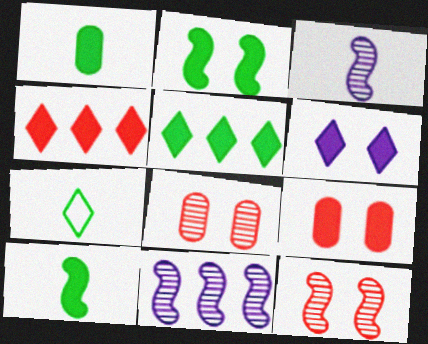[[1, 2, 5], 
[2, 6, 9], 
[7, 9, 11]]